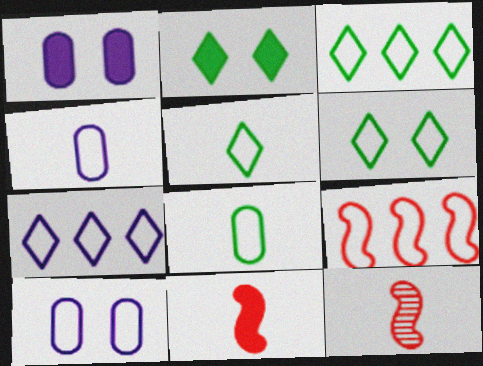[[1, 3, 12], 
[3, 5, 6], 
[4, 6, 9], 
[5, 9, 10]]